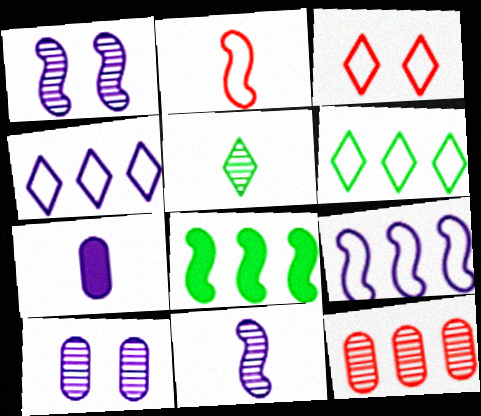[[1, 2, 8], 
[1, 4, 7], 
[1, 5, 12], 
[2, 5, 7], 
[4, 8, 12]]